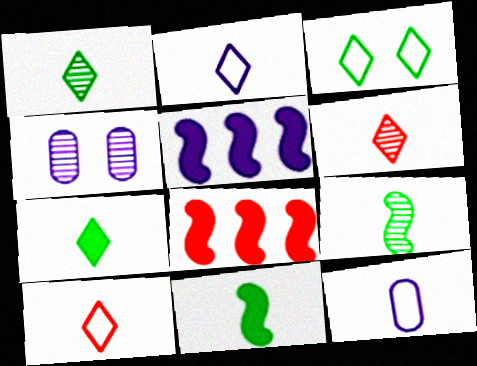[[2, 4, 5], 
[2, 6, 7], 
[6, 11, 12]]